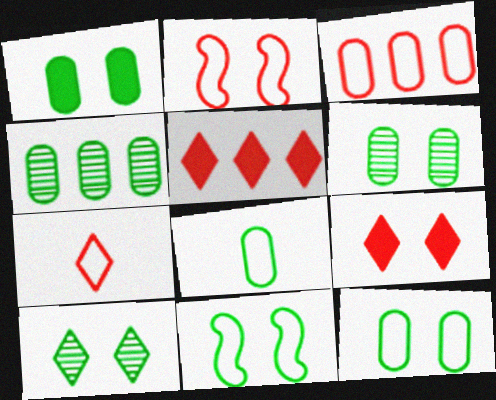[[1, 4, 8], 
[1, 6, 12], 
[1, 10, 11], 
[2, 3, 7]]